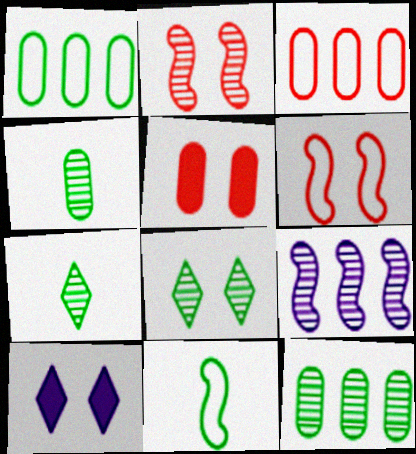[]